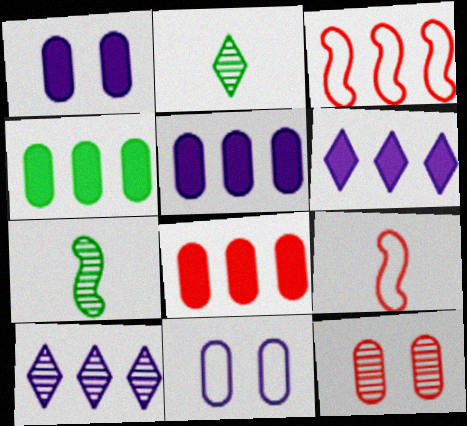[[1, 2, 3], 
[3, 4, 10], 
[4, 5, 8], 
[7, 10, 12]]